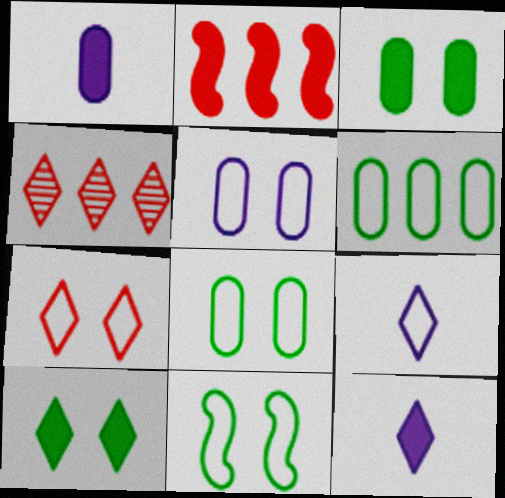[[1, 2, 10], 
[1, 4, 11], 
[2, 3, 12], 
[4, 9, 10], 
[5, 7, 11]]